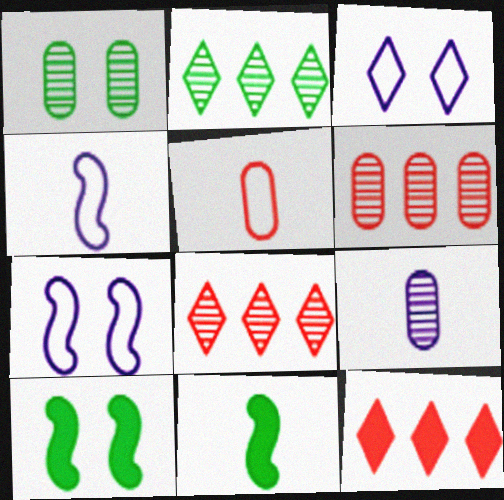[[1, 4, 12], 
[1, 6, 9], 
[3, 6, 11]]